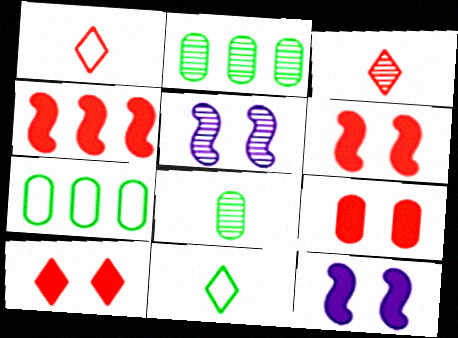[[1, 2, 12], 
[2, 3, 5], 
[3, 7, 12], 
[6, 9, 10]]